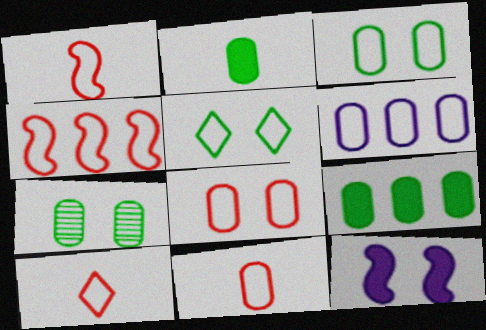[[1, 5, 6], 
[1, 10, 11], 
[3, 6, 11], 
[4, 8, 10]]